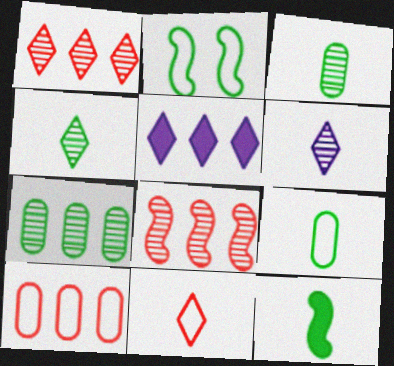[[4, 9, 12]]